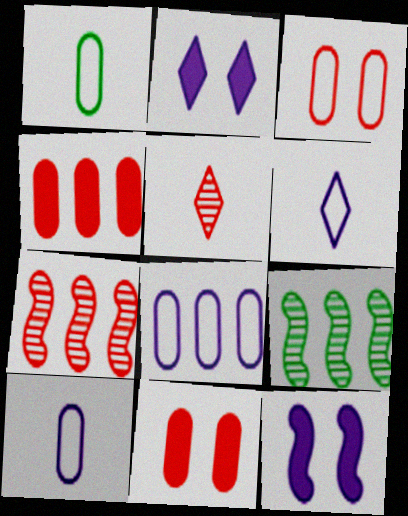[[1, 2, 7], 
[1, 3, 8], 
[6, 9, 11]]